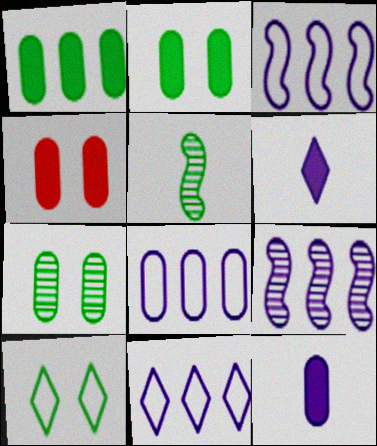[[1, 4, 12], 
[1, 5, 10], 
[3, 8, 11], 
[4, 5, 11]]